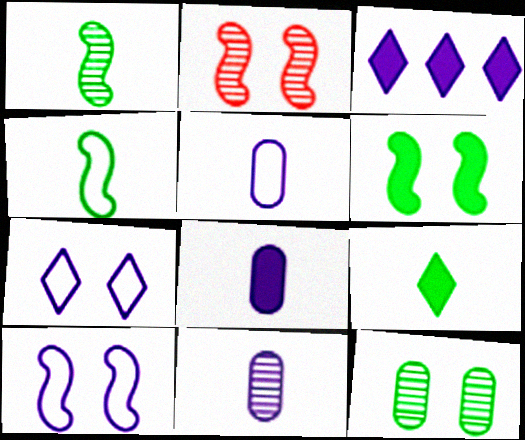[[2, 6, 10], 
[3, 10, 11], 
[5, 8, 11]]